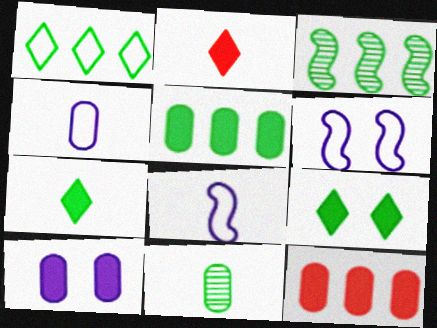[[1, 3, 5], 
[2, 8, 11]]